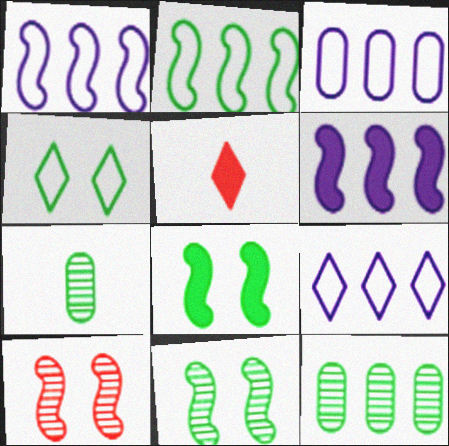[[1, 3, 9], 
[3, 5, 11]]